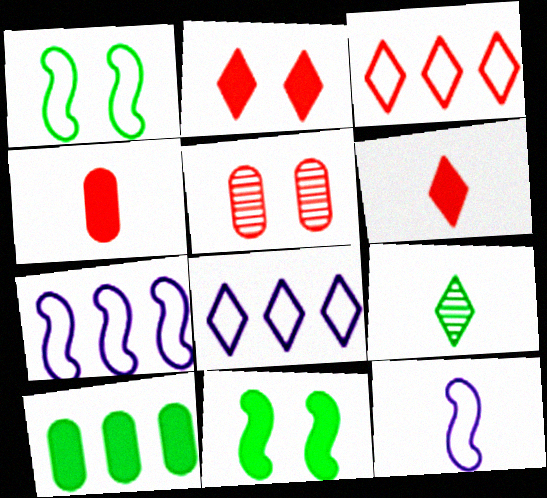[[1, 9, 10], 
[2, 8, 9], 
[4, 9, 12]]